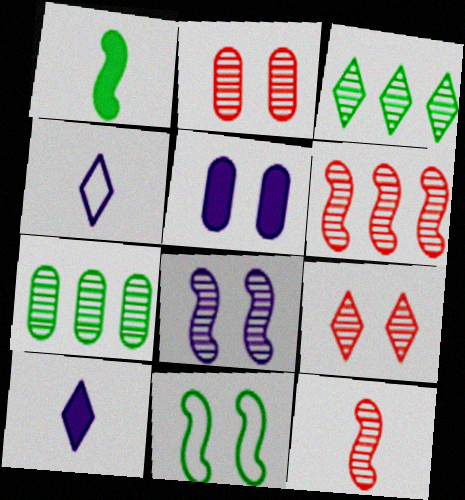[[5, 9, 11]]